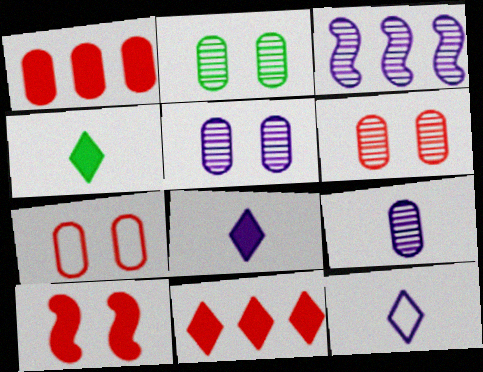[[2, 5, 6], 
[3, 4, 7]]